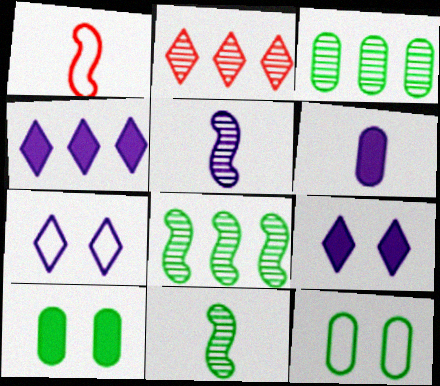[[1, 3, 9]]